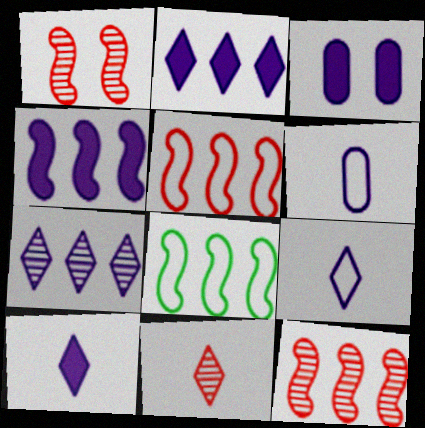[[3, 4, 10], 
[3, 8, 11], 
[4, 8, 12]]